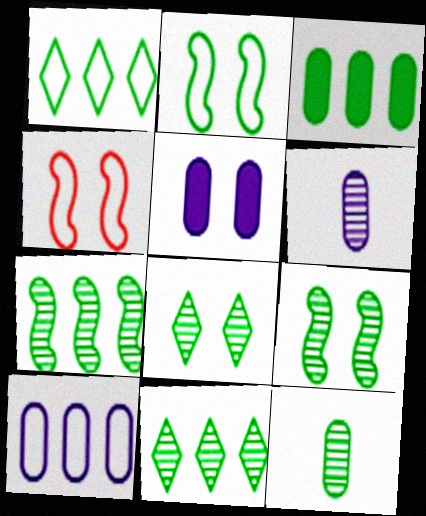[[1, 3, 7], 
[4, 5, 8], 
[5, 6, 10], 
[7, 8, 12], 
[9, 11, 12]]